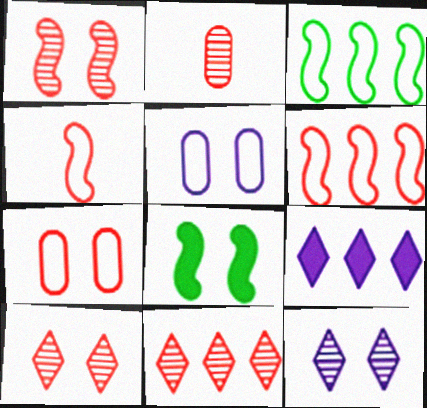[[1, 2, 11], 
[5, 8, 10], 
[7, 8, 12]]